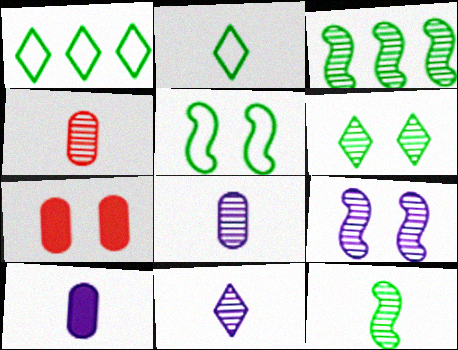[[4, 11, 12]]